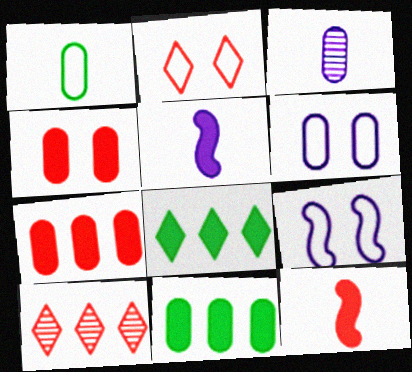[[4, 5, 8]]